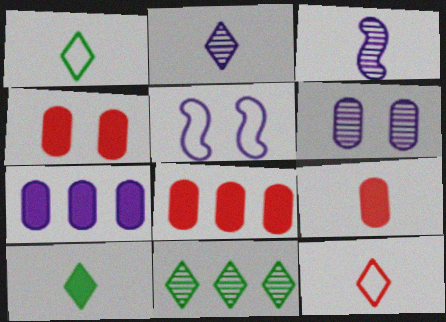[[1, 3, 9], 
[2, 5, 7], 
[2, 10, 12], 
[4, 8, 9], 
[5, 9, 11]]